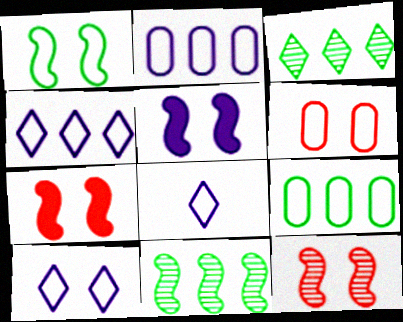[[1, 5, 12], 
[1, 6, 10], 
[4, 8, 10]]